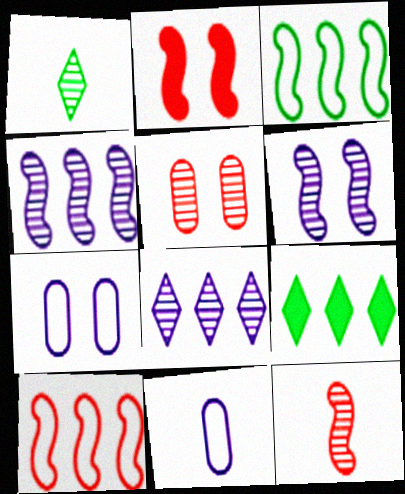[[1, 4, 5], 
[2, 10, 12], 
[7, 9, 12]]